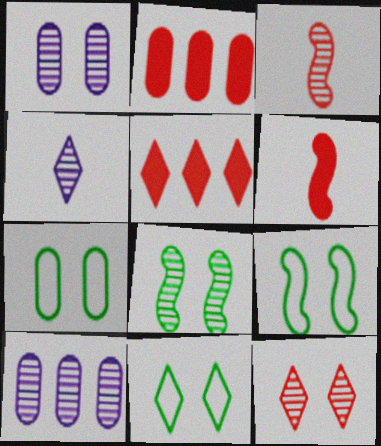[[1, 8, 12], 
[2, 4, 9], 
[4, 5, 11], 
[6, 10, 11], 
[7, 9, 11]]